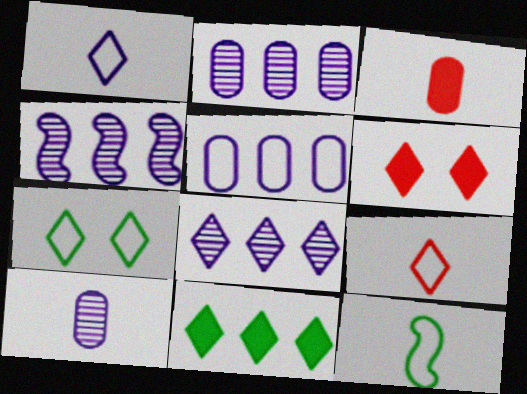[[2, 4, 8], 
[2, 6, 12], 
[3, 4, 7]]